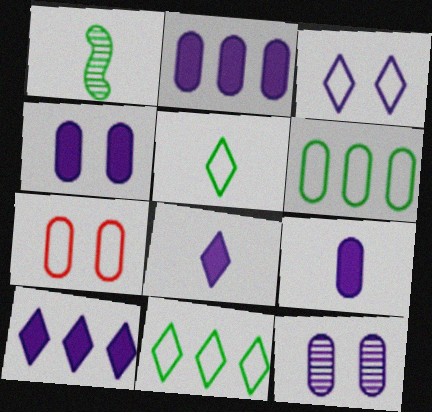[[1, 7, 10], 
[2, 4, 9]]